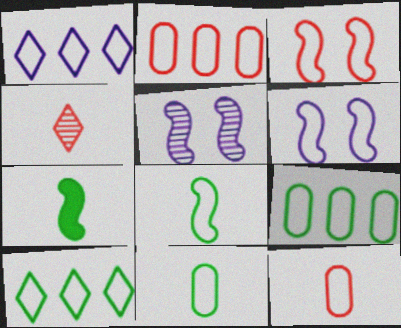[[1, 3, 11], 
[6, 10, 12]]